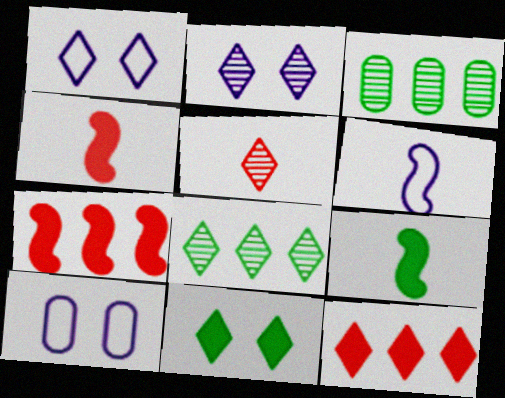[[1, 3, 4], 
[2, 5, 8], 
[4, 8, 10]]